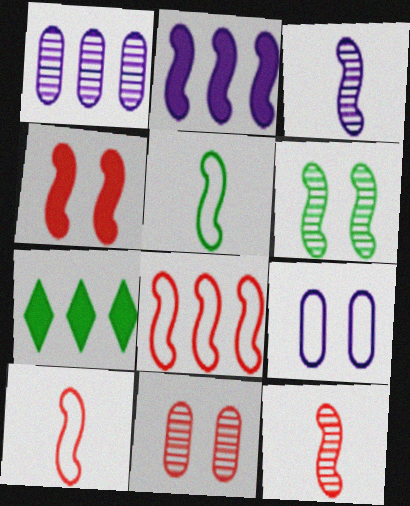[[1, 7, 8], 
[2, 6, 10], 
[4, 8, 12], 
[7, 9, 12]]